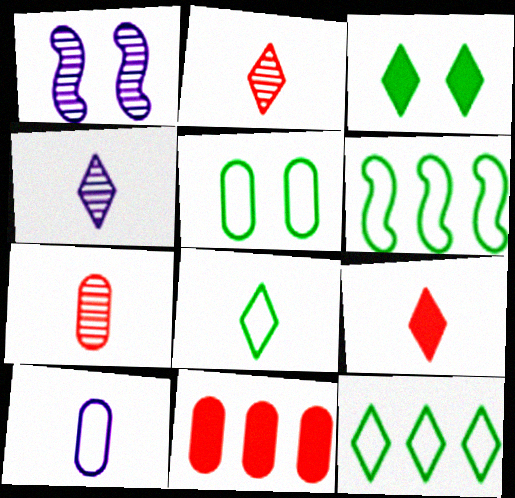[[1, 8, 11], 
[4, 8, 9], 
[5, 6, 8]]